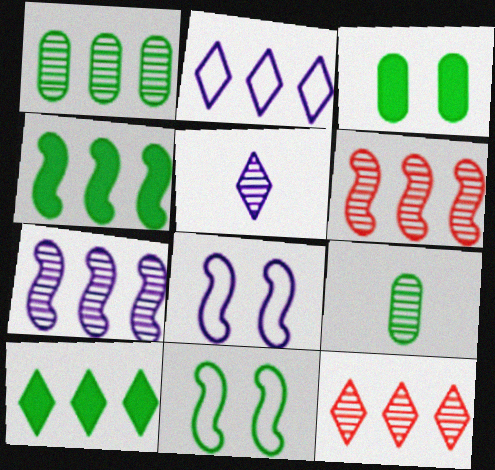[[1, 7, 12], 
[2, 10, 12], 
[9, 10, 11]]